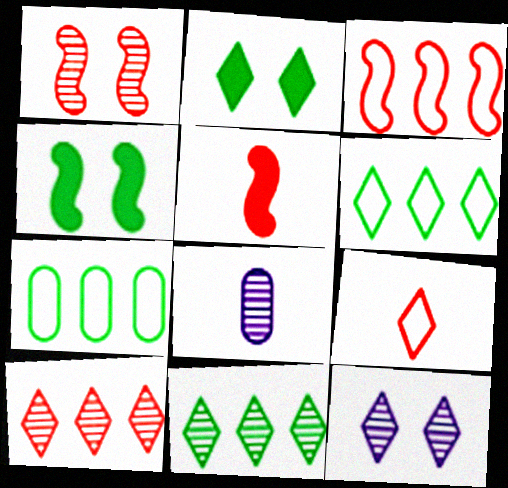[[1, 3, 5], 
[1, 8, 11], 
[2, 3, 8], 
[5, 7, 12]]